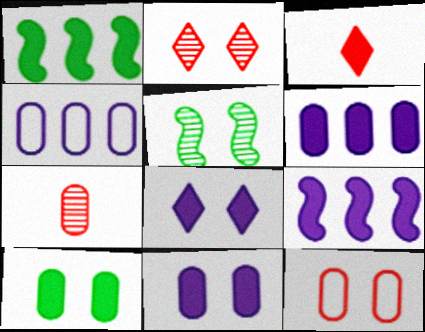[[1, 3, 11], 
[3, 4, 5], 
[3, 9, 10], 
[4, 7, 10], 
[5, 8, 12]]